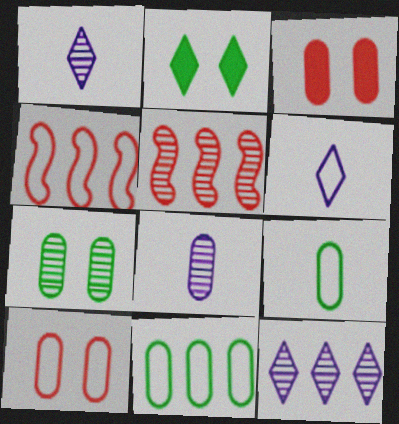[[1, 5, 7], 
[2, 4, 8], 
[3, 8, 11]]